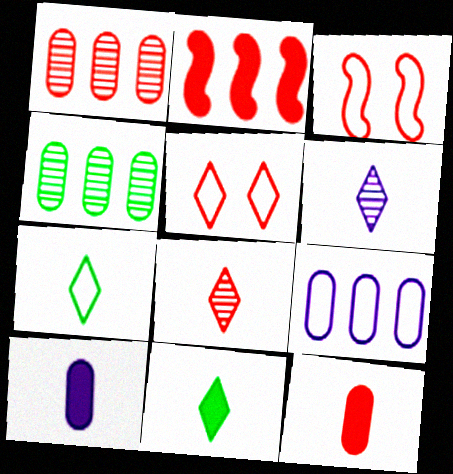[[3, 7, 9]]